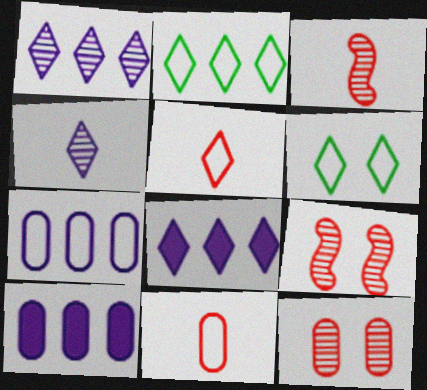[[3, 6, 10]]